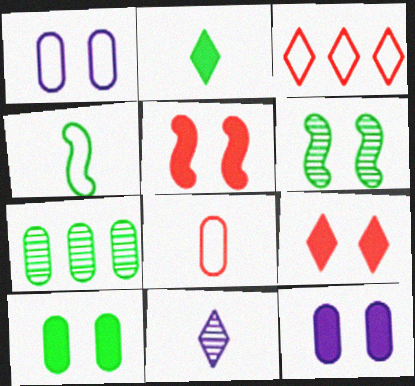[[1, 3, 4], 
[1, 6, 9], 
[7, 8, 12]]